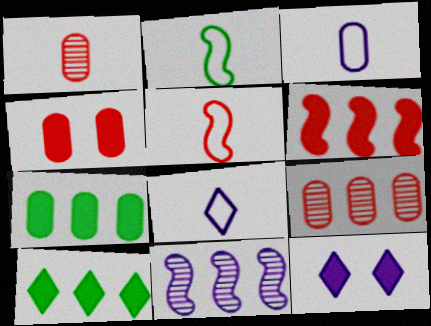[[2, 9, 12], 
[3, 11, 12]]